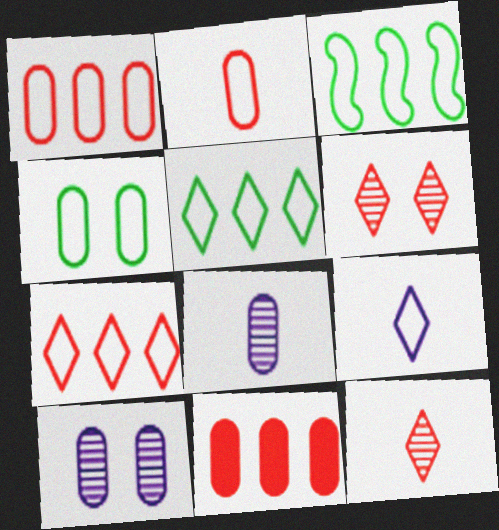[[4, 8, 11]]